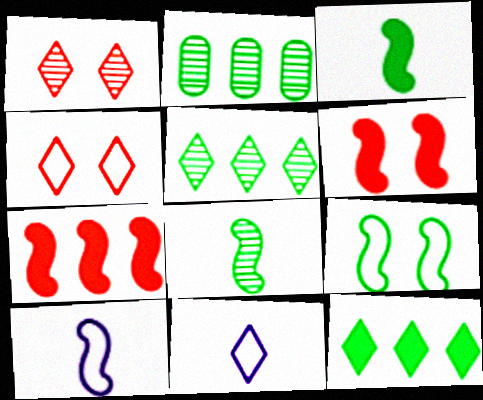[[1, 11, 12], 
[2, 6, 11]]